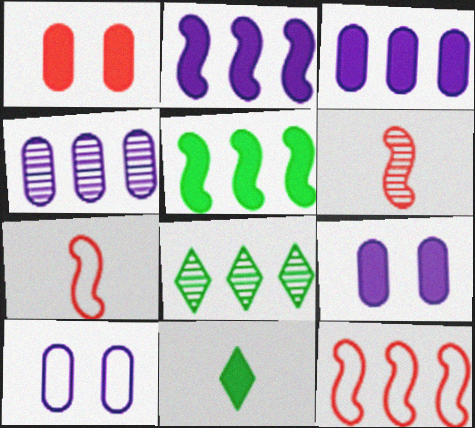[[1, 2, 11], 
[3, 8, 12], 
[7, 8, 9]]